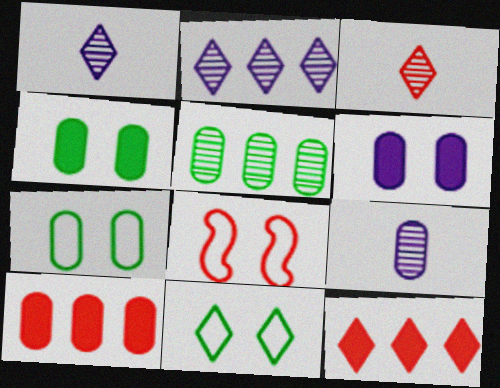[[1, 11, 12], 
[3, 8, 10], 
[7, 9, 10]]